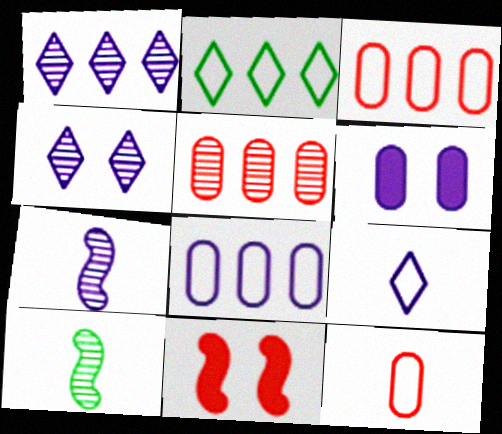[[4, 5, 10]]